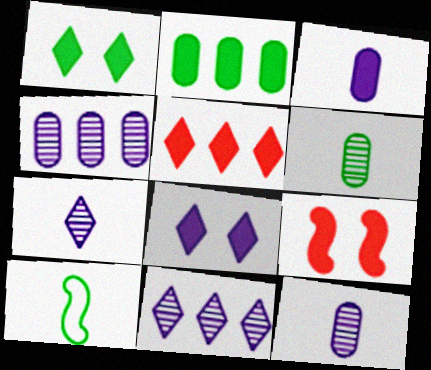[]